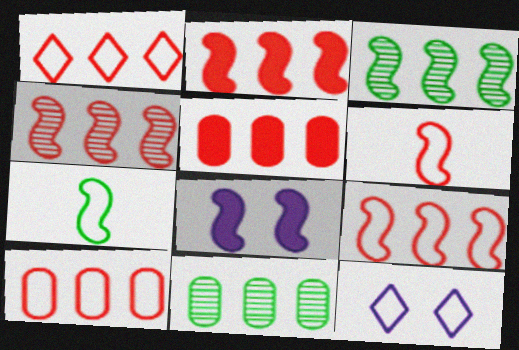[[1, 4, 5], 
[1, 9, 10], 
[2, 4, 9], 
[3, 6, 8], 
[4, 7, 8], 
[7, 10, 12]]